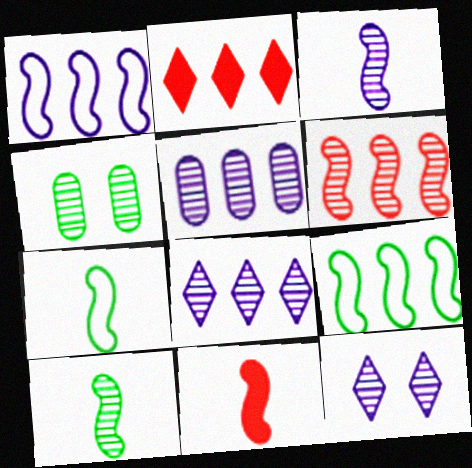[[2, 5, 9], 
[3, 5, 12], 
[3, 7, 11]]